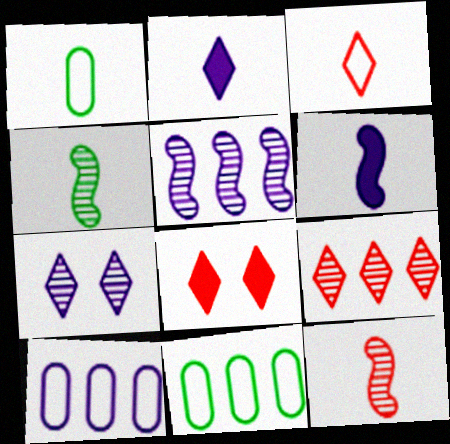[[1, 2, 12], 
[1, 5, 8], 
[3, 8, 9], 
[4, 8, 10], 
[6, 7, 10]]